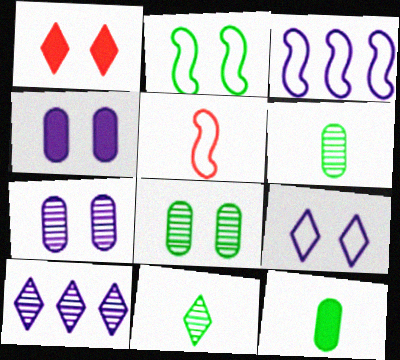[[1, 2, 7], 
[1, 3, 6], 
[2, 3, 5]]